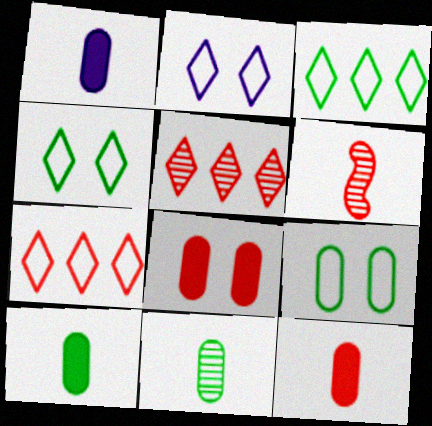[[1, 10, 12], 
[6, 7, 8]]